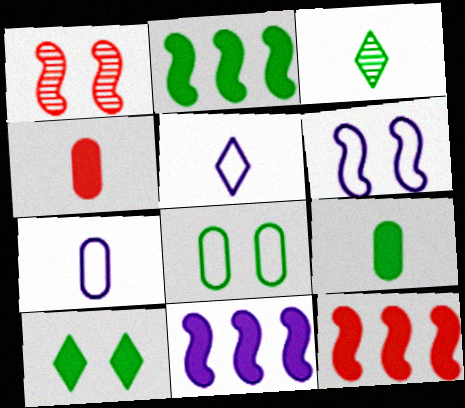[[2, 3, 8], 
[2, 9, 10], 
[2, 11, 12], 
[4, 10, 11]]